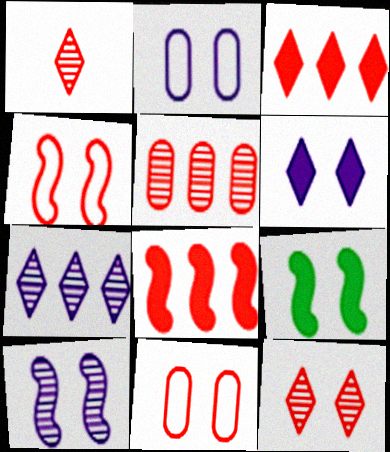[[1, 8, 11], 
[2, 6, 10], 
[2, 9, 12], 
[4, 9, 10]]